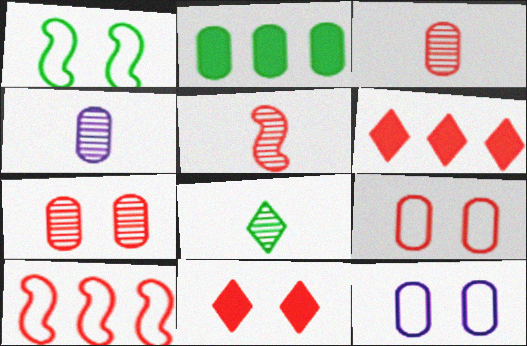[[1, 2, 8], 
[1, 4, 6], 
[2, 3, 12], 
[2, 4, 9], 
[3, 10, 11], 
[4, 5, 8], 
[5, 6, 9]]